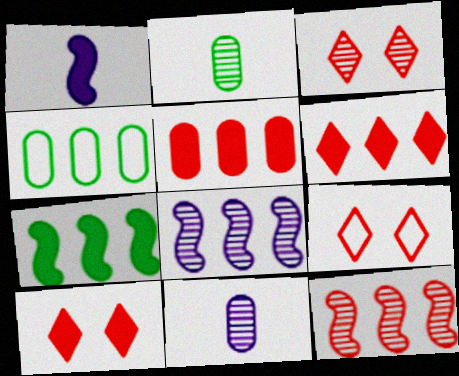[[1, 3, 4], 
[2, 3, 8], 
[3, 9, 10], 
[4, 6, 8], 
[7, 9, 11]]